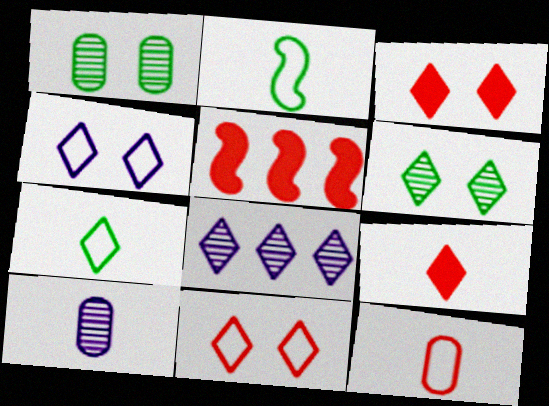[[2, 9, 10], 
[3, 4, 6], 
[3, 7, 8]]